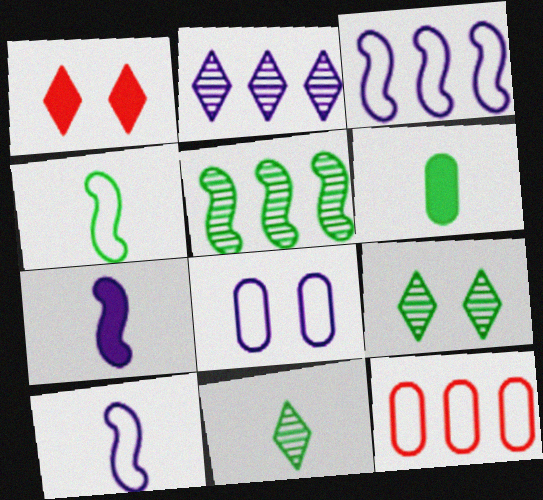[[2, 7, 8], 
[4, 6, 11], 
[7, 9, 12]]